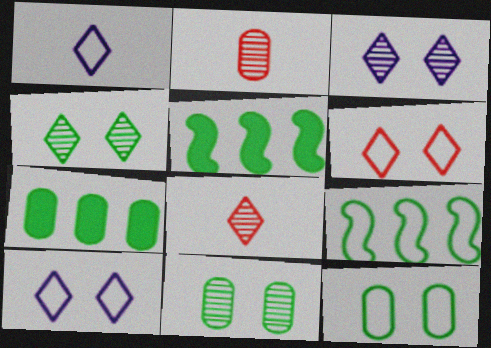[[2, 5, 10]]